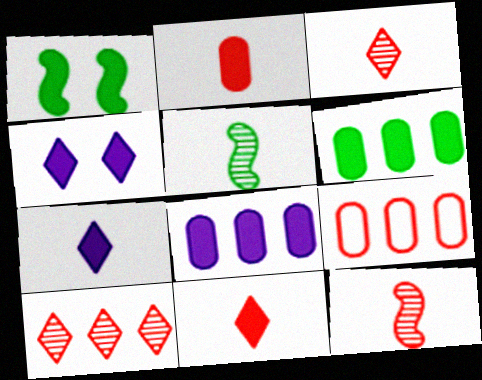[[1, 8, 11], 
[4, 5, 9]]